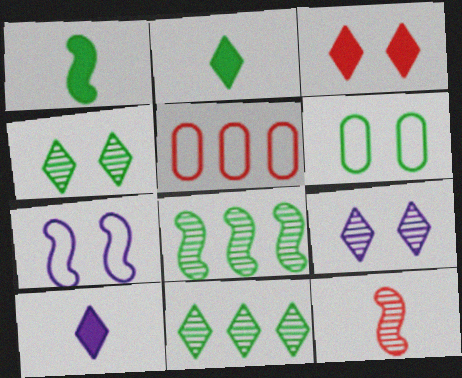[[1, 5, 9], 
[1, 6, 11], 
[2, 6, 8], 
[3, 5, 12]]